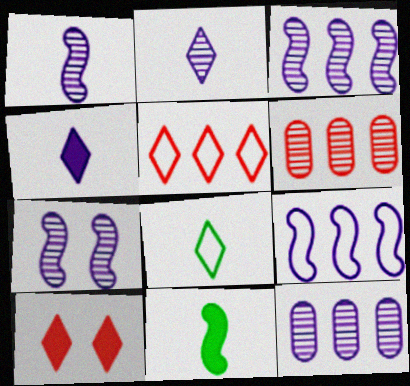[[1, 3, 7], 
[2, 7, 12]]